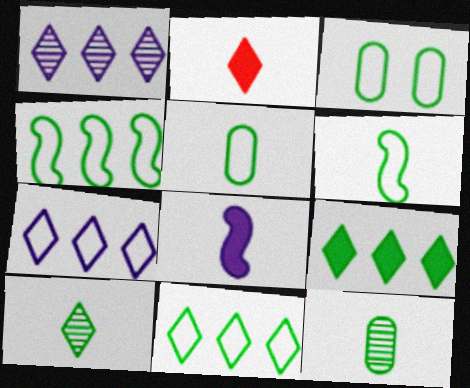[[3, 6, 11]]